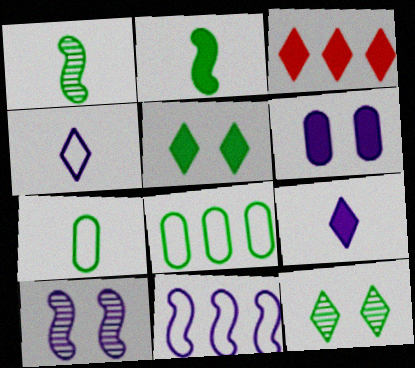[[1, 5, 8], 
[2, 3, 6], 
[2, 8, 12], 
[3, 4, 12], 
[3, 5, 9], 
[3, 7, 10]]